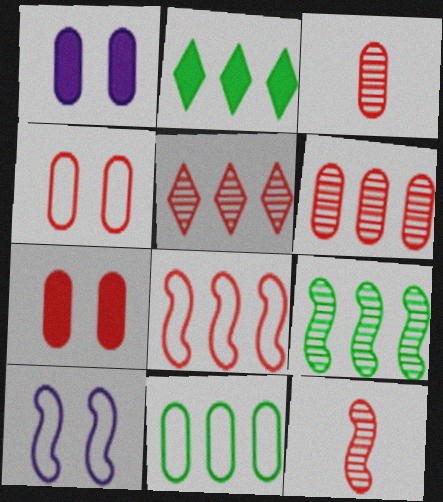[[1, 3, 11], 
[2, 3, 10], 
[2, 9, 11]]